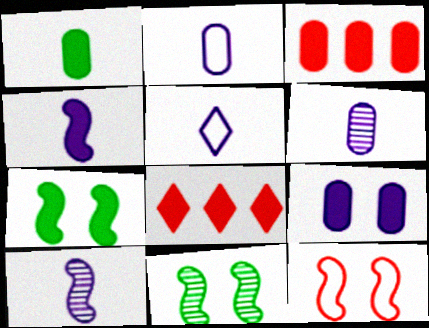[[1, 3, 9], 
[2, 8, 11], 
[3, 5, 11], 
[4, 5, 6]]